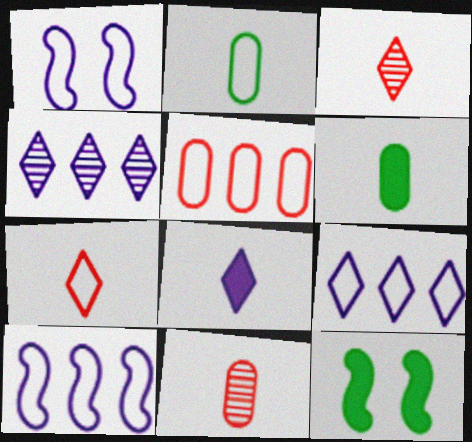[[9, 11, 12]]